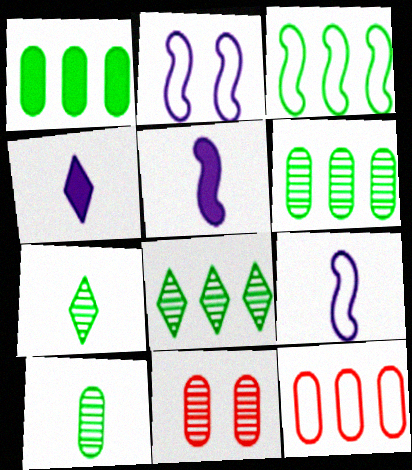[[1, 3, 8], 
[3, 4, 11]]